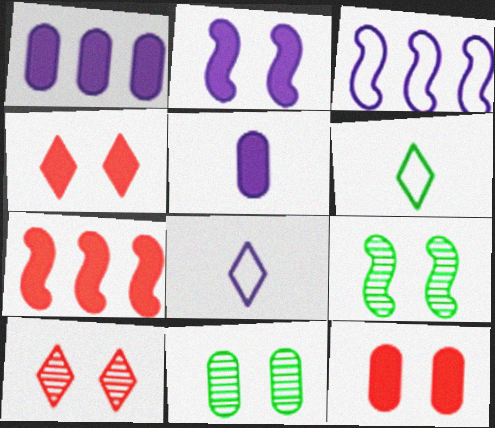[[7, 8, 11]]